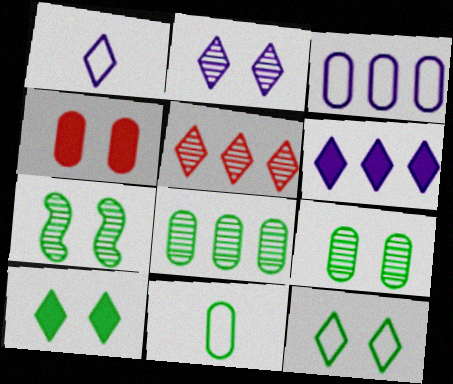[[1, 2, 6], 
[1, 5, 10]]